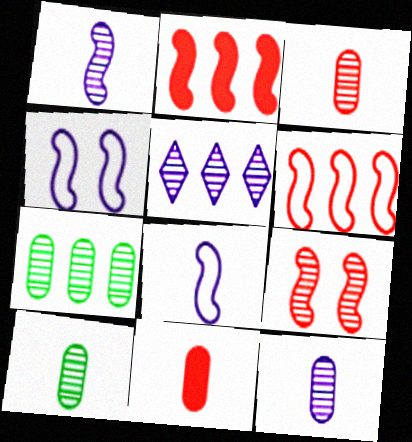[[3, 10, 12], 
[5, 9, 10]]